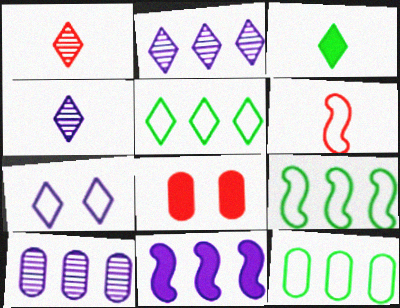[[3, 8, 11], 
[4, 8, 9], 
[5, 9, 12], 
[6, 7, 12]]